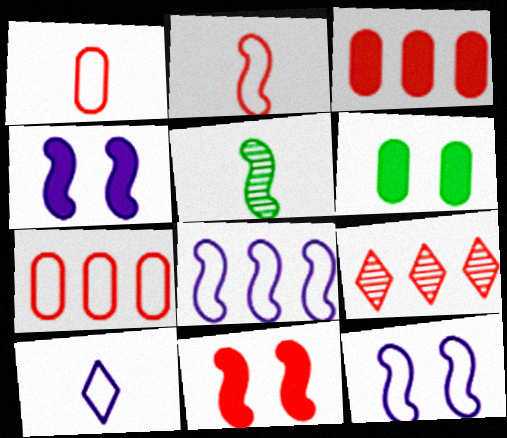[[1, 9, 11], 
[5, 8, 11]]